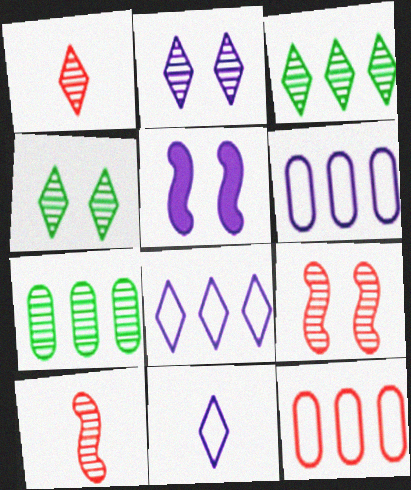[[1, 2, 3], 
[2, 7, 10]]